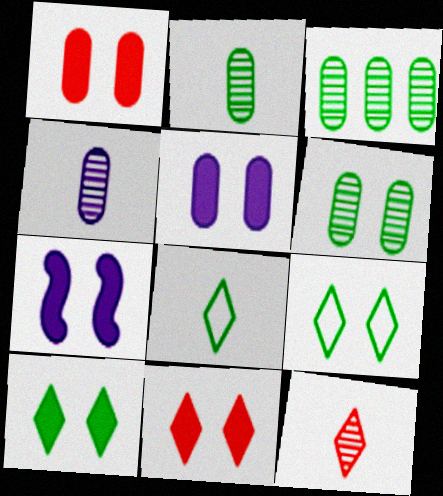[[1, 7, 10], 
[2, 3, 6]]